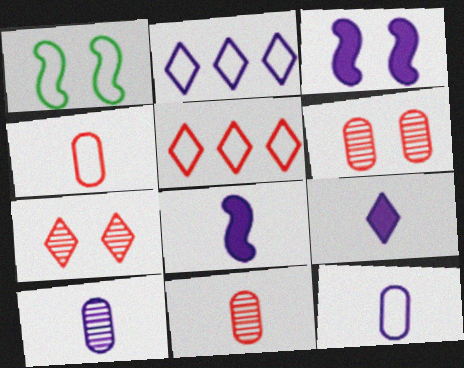[[1, 2, 4], 
[1, 5, 12], 
[2, 3, 10]]